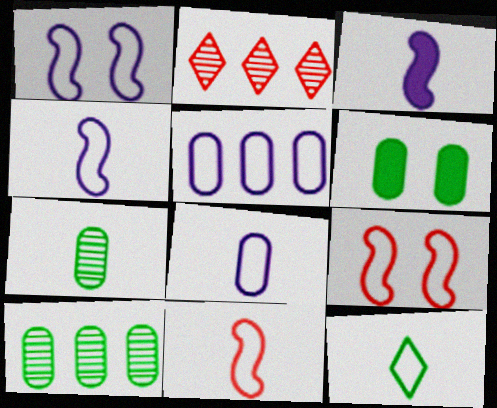[[2, 4, 6], 
[5, 9, 12], 
[8, 11, 12]]